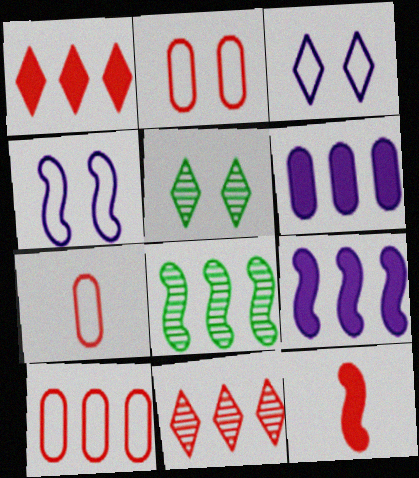[[2, 7, 10], 
[2, 11, 12], 
[4, 8, 12], 
[5, 7, 9]]